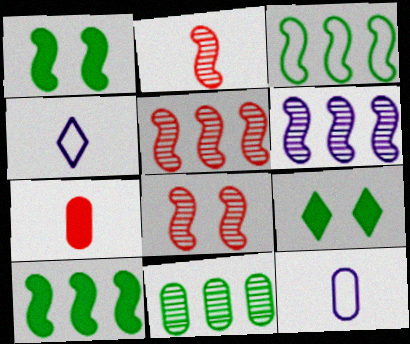[[2, 5, 8], 
[5, 9, 12]]